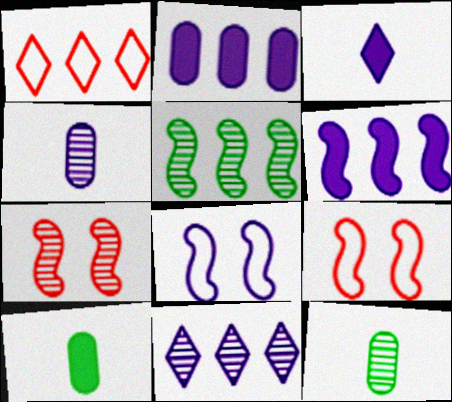[[1, 2, 5], 
[7, 11, 12], 
[9, 10, 11]]